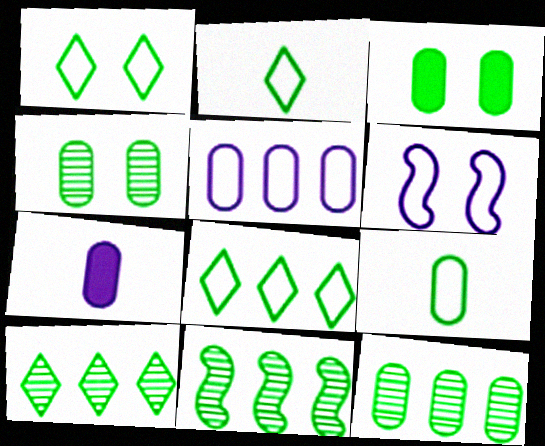[[1, 2, 8], 
[2, 3, 11], 
[3, 9, 12], 
[10, 11, 12]]